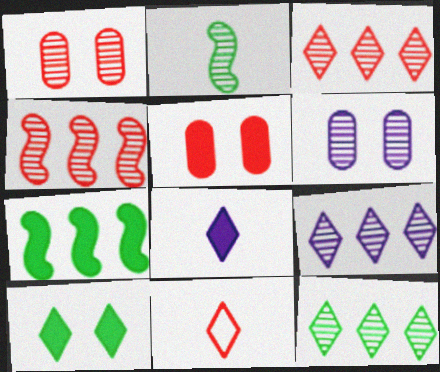[[1, 2, 9], 
[2, 3, 6], 
[3, 9, 12], 
[4, 5, 11], 
[5, 7, 8], 
[6, 7, 11], 
[9, 10, 11]]